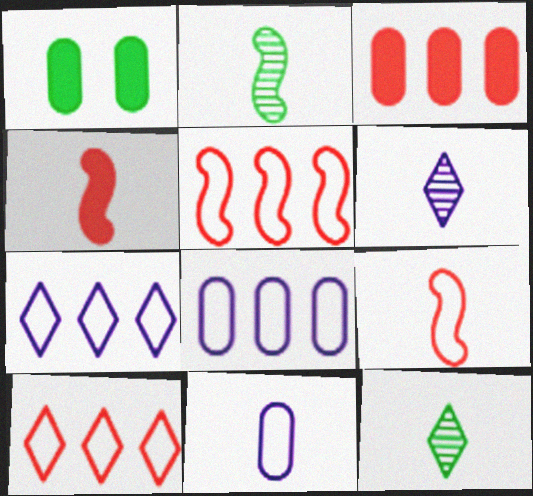[[1, 5, 6], 
[4, 11, 12]]